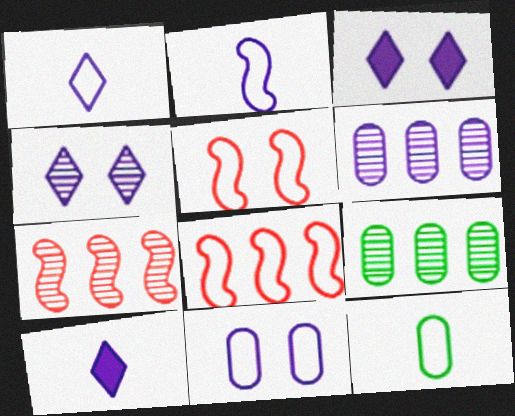[[2, 3, 6], 
[3, 7, 12], 
[5, 9, 10]]